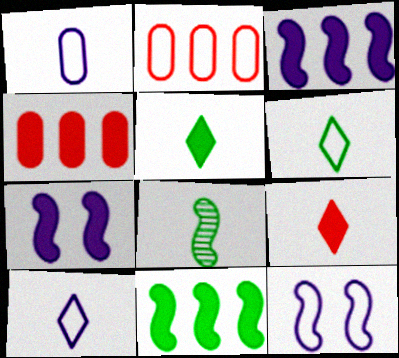[[1, 8, 9], 
[2, 6, 12], 
[4, 5, 7]]